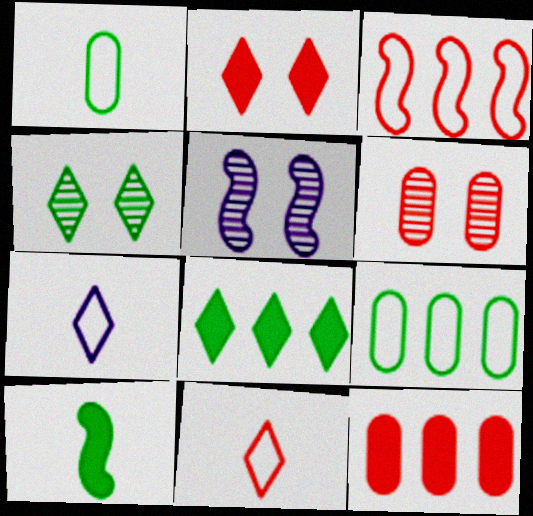[[3, 5, 10], 
[4, 5, 6], 
[4, 9, 10]]